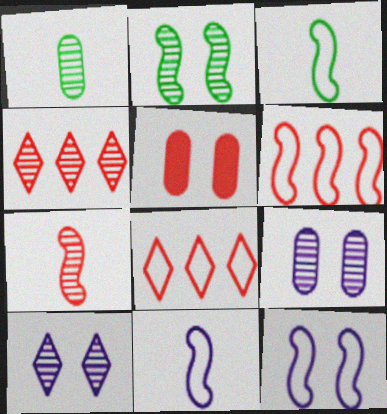[[3, 6, 12], 
[5, 7, 8]]